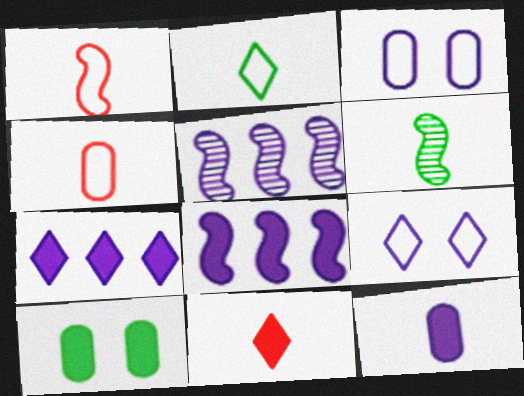[[5, 9, 12], 
[8, 10, 11]]